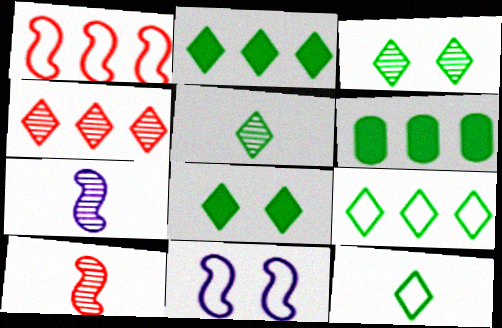[[2, 3, 12], 
[5, 8, 9]]